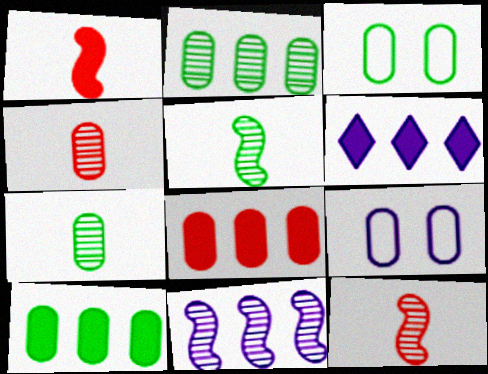[[3, 6, 12], 
[3, 7, 10], 
[4, 9, 10], 
[7, 8, 9]]